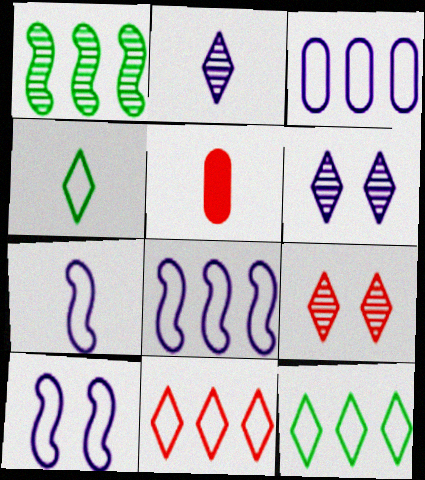[[7, 8, 10]]